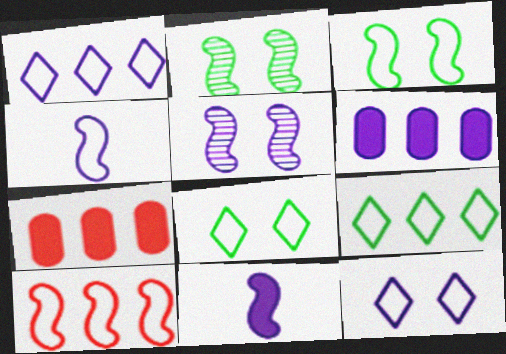[[2, 10, 11], 
[3, 4, 10]]